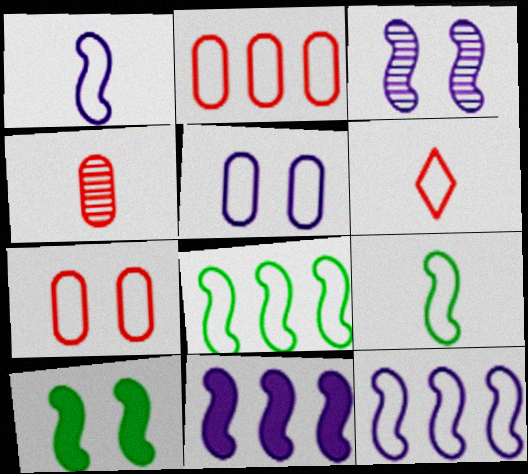[[1, 3, 11], 
[5, 6, 8]]